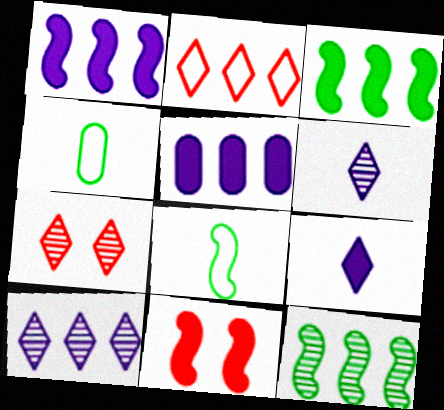[[1, 4, 7], 
[2, 5, 12], 
[4, 10, 11], 
[5, 7, 8]]